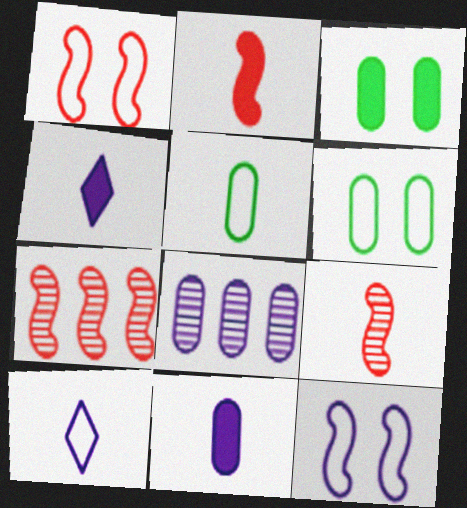[[1, 2, 7], 
[3, 7, 10], 
[4, 5, 9], 
[4, 6, 7], 
[4, 8, 12]]